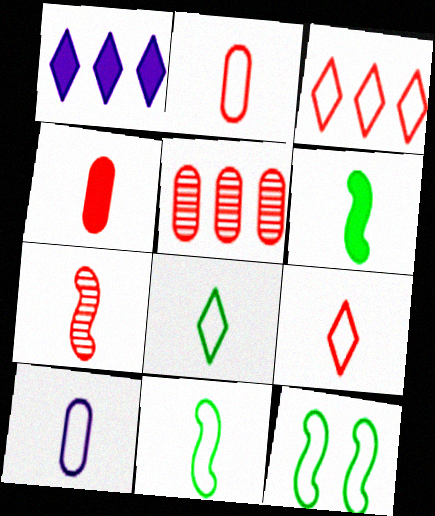[[3, 10, 12], 
[4, 7, 9], 
[9, 10, 11]]